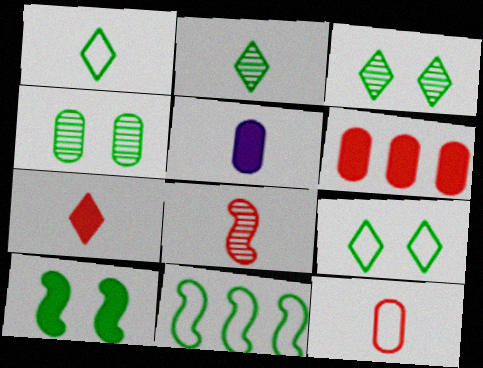[[1, 5, 8], 
[4, 9, 10], 
[7, 8, 12]]